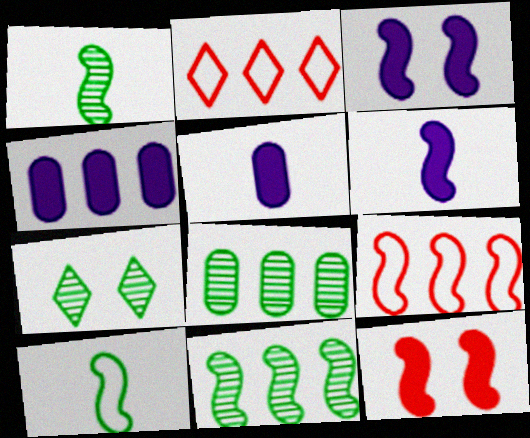[[1, 3, 9], 
[1, 7, 8], 
[2, 4, 11], 
[5, 7, 9]]